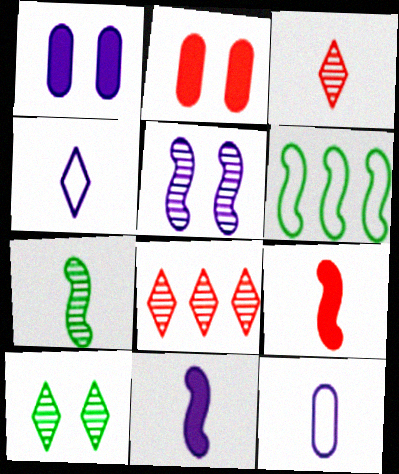[[1, 3, 6], 
[5, 6, 9]]